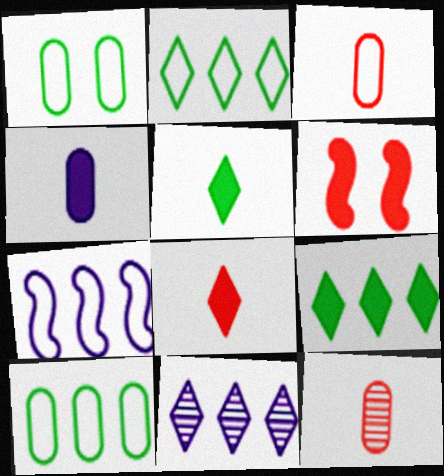[[4, 6, 9]]